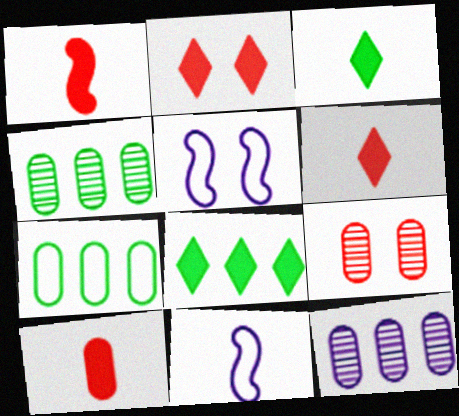[[1, 6, 10], 
[2, 4, 11], 
[4, 5, 6], 
[8, 9, 11]]